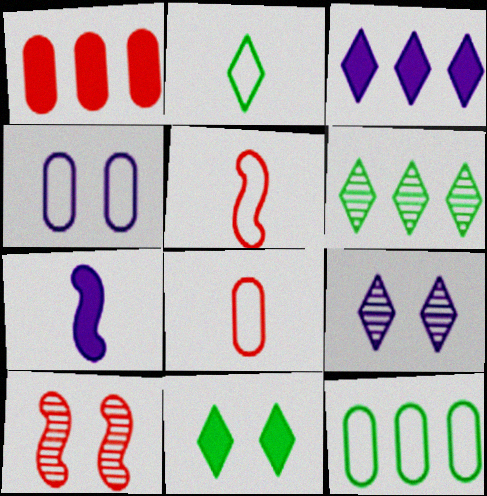[[1, 7, 11], 
[2, 6, 11], 
[4, 8, 12], 
[4, 10, 11]]